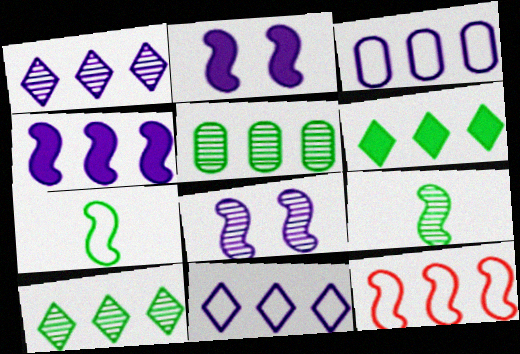[[1, 3, 4], 
[2, 9, 12]]